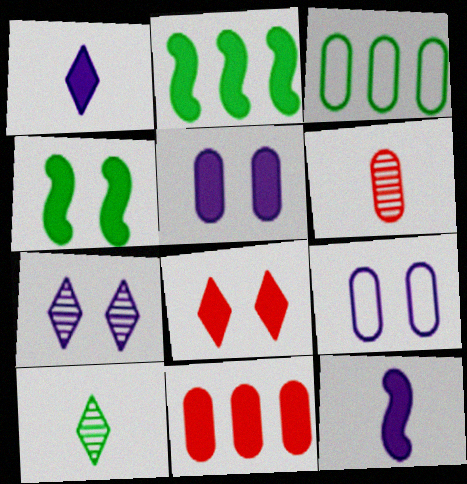[[1, 4, 11], 
[3, 4, 10], 
[3, 5, 6], 
[4, 5, 8]]